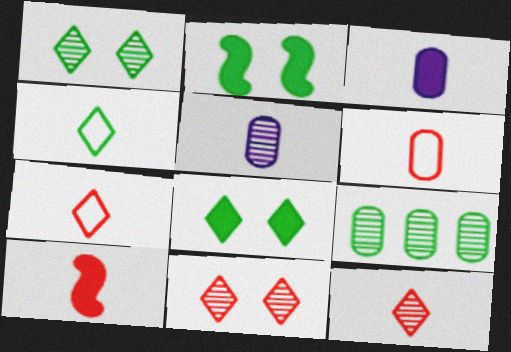[[2, 4, 9], 
[4, 5, 10], 
[6, 10, 12]]